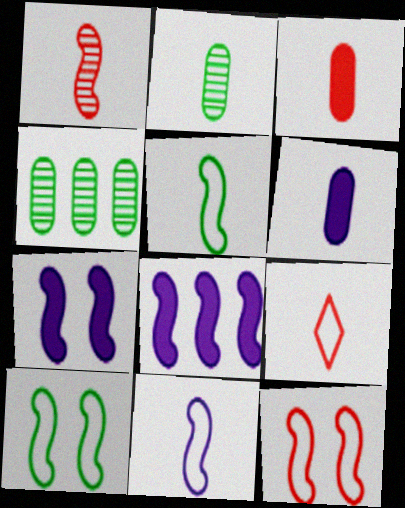[[1, 3, 9], 
[1, 8, 10], 
[4, 7, 9]]